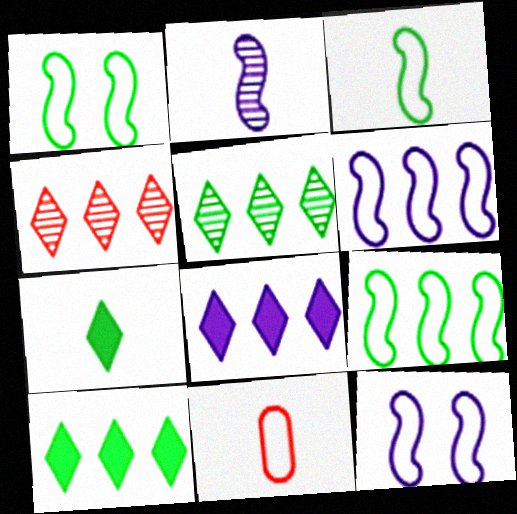[[1, 3, 9], 
[2, 7, 11]]